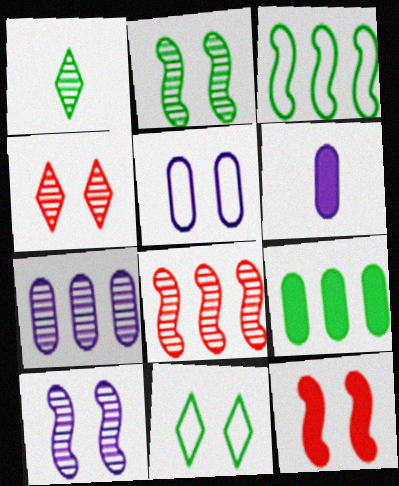[[3, 4, 6], 
[5, 6, 7], 
[6, 8, 11]]